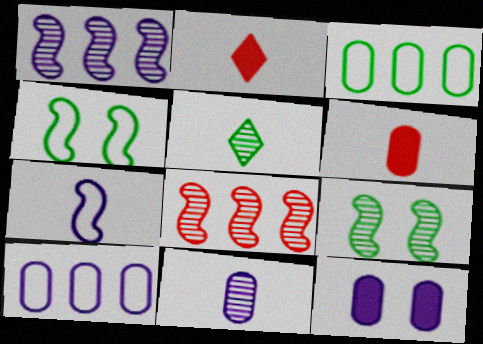[[2, 9, 10], 
[5, 6, 7], 
[10, 11, 12]]